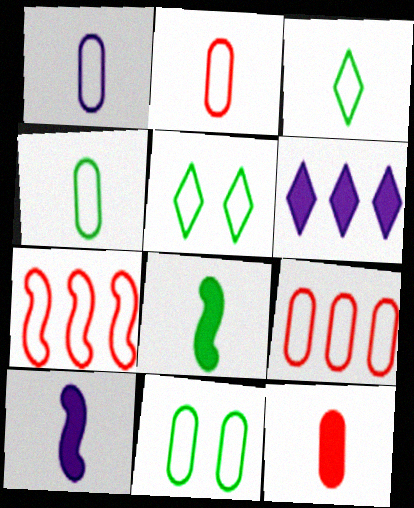[[1, 2, 4], 
[1, 5, 7], 
[1, 9, 11]]